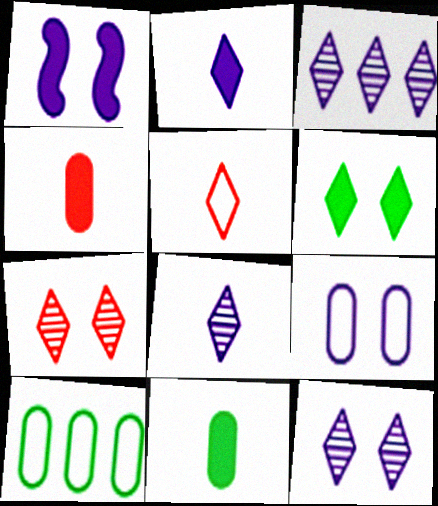[[1, 9, 12], 
[3, 5, 6], 
[3, 8, 12]]